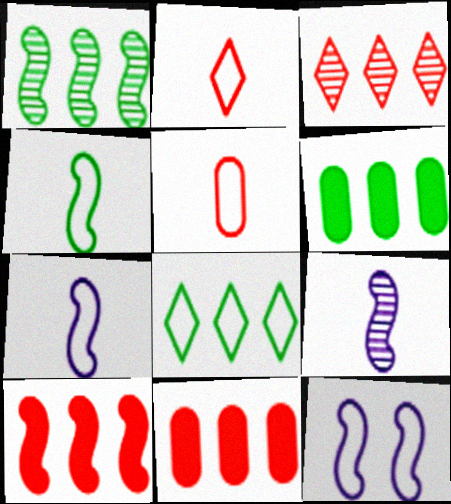[[1, 6, 8], 
[5, 8, 12]]